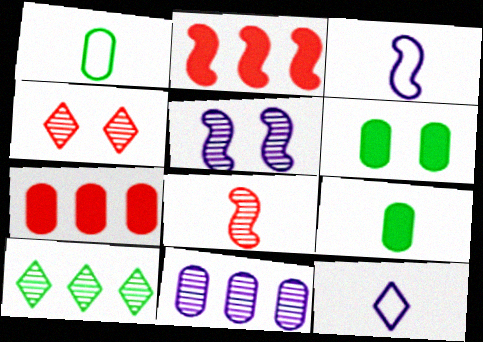[[8, 9, 12]]